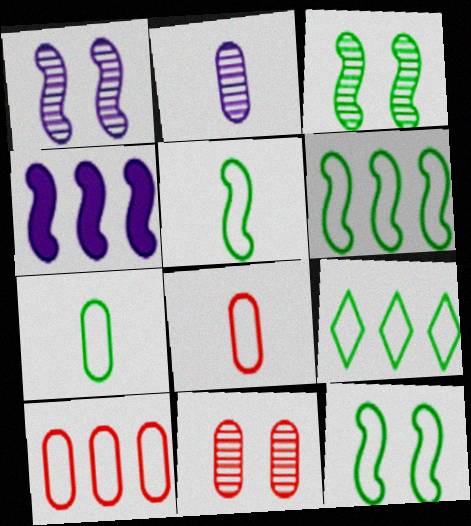[[5, 6, 12], 
[7, 9, 12]]